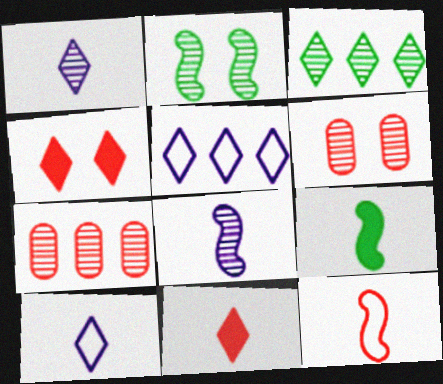[[1, 2, 7], 
[3, 4, 10], 
[3, 6, 8], 
[4, 7, 12], 
[5, 6, 9], 
[8, 9, 12]]